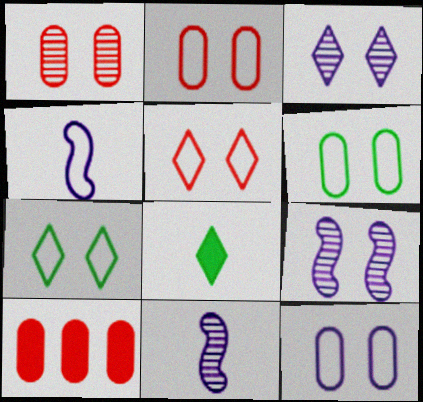[[2, 6, 12], 
[7, 10, 11]]